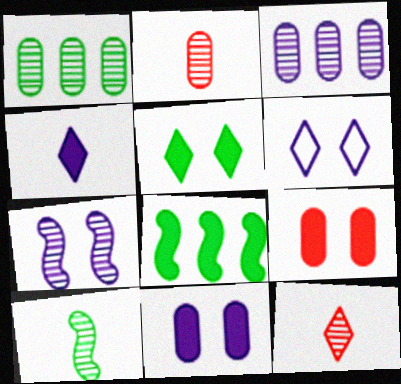[[1, 7, 12], 
[2, 6, 8], 
[4, 8, 9], 
[6, 7, 11]]